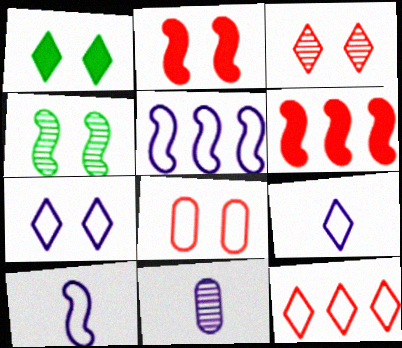[[1, 3, 7], 
[2, 3, 8], 
[4, 6, 10]]